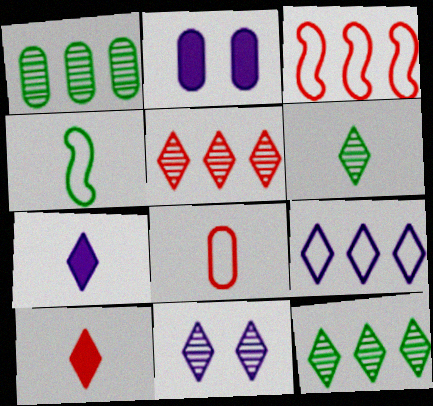[[1, 2, 8], 
[2, 3, 6], 
[2, 4, 5], 
[5, 6, 11], 
[7, 9, 11]]